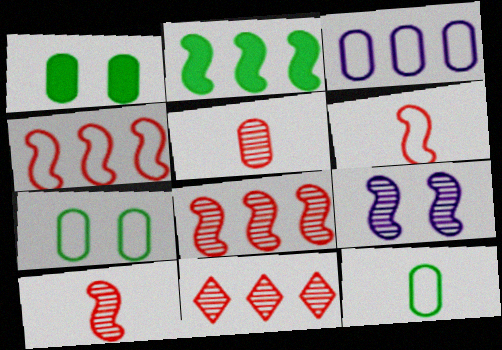[[1, 3, 5], 
[2, 3, 11], 
[2, 6, 9]]